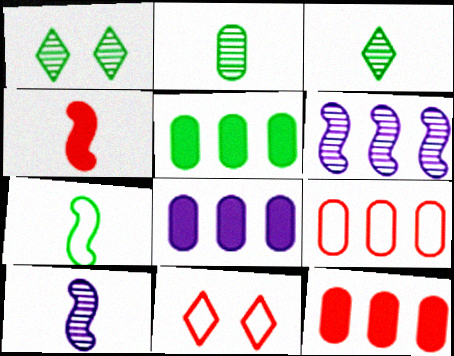[[1, 5, 7], 
[4, 7, 10], 
[5, 8, 12], 
[5, 10, 11]]